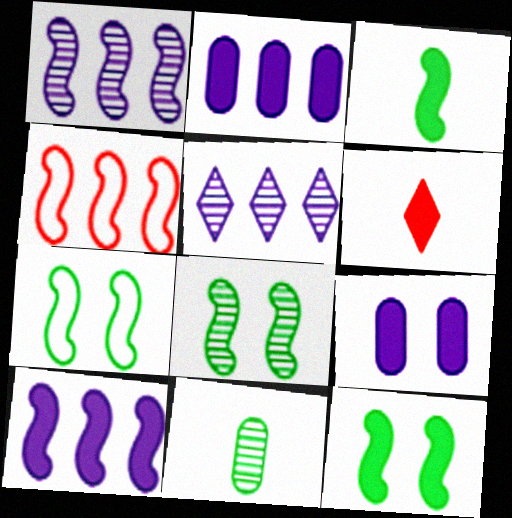[[2, 6, 12], 
[7, 8, 12]]